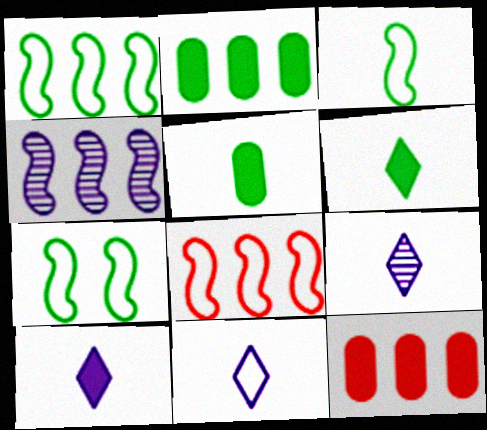[[1, 3, 7], 
[7, 9, 12], 
[9, 10, 11]]